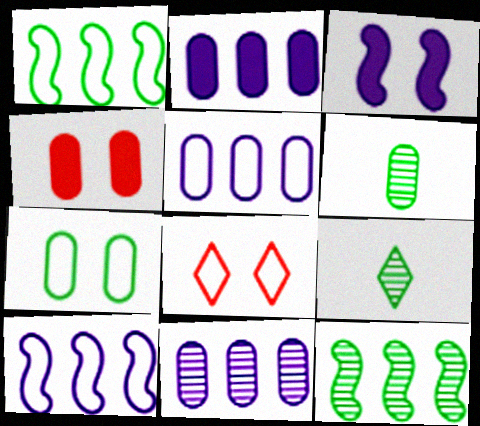[[2, 5, 11], 
[4, 5, 6], 
[4, 9, 10]]